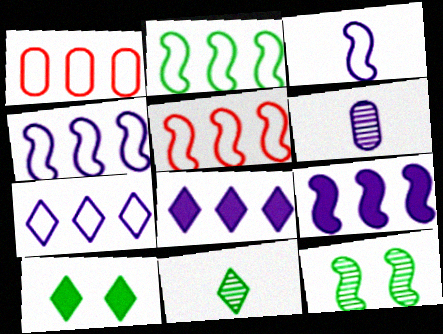[[1, 2, 7], 
[2, 4, 5], 
[5, 6, 10]]